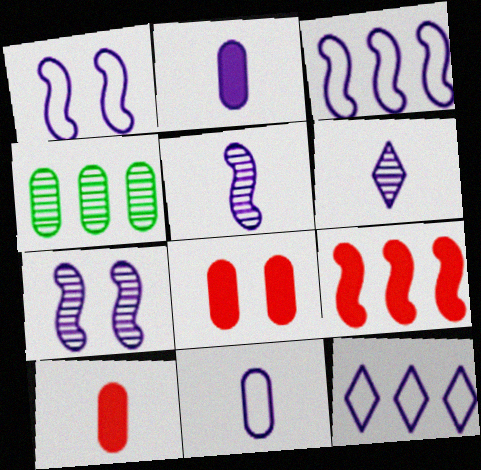[[1, 11, 12], 
[2, 7, 12], 
[4, 8, 11], 
[4, 9, 12]]